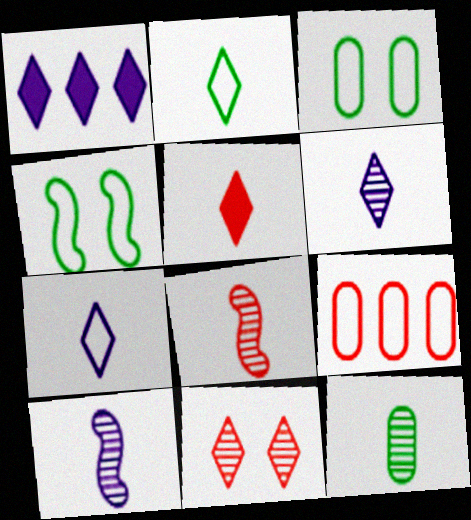[[1, 2, 11], 
[1, 3, 8], 
[2, 5, 6], 
[4, 7, 9], 
[6, 8, 12]]